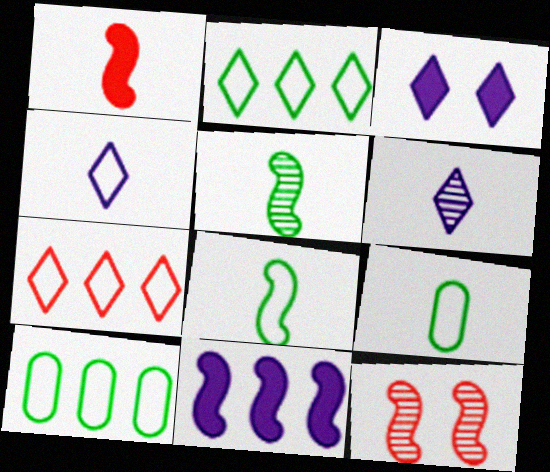[[1, 6, 9], 
[8, 11, 12]]